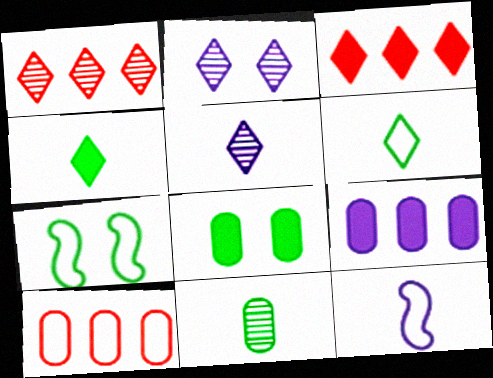[[1, 8, 12], 
[2, 3, 6], 
[2, 9, 12]]